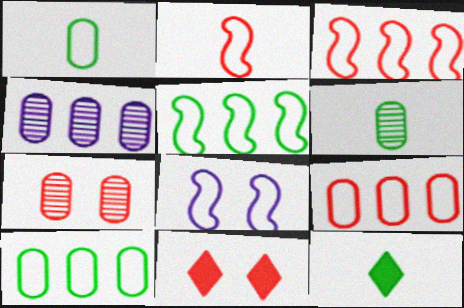[[2, 5, 8], 
[4, 6, 7]]